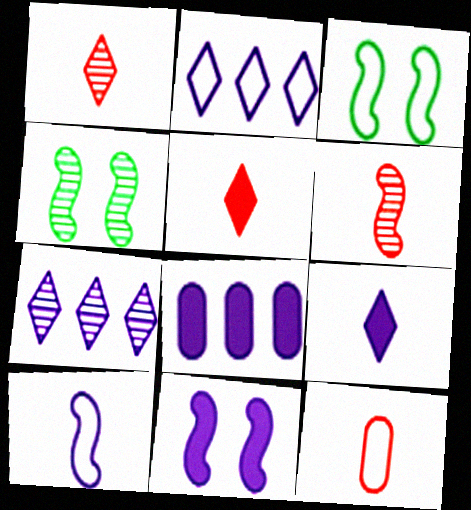[[1, 3, 8], 
[2, 3, 12], 
[5, 6, 12], 
[8, 9, 11]]